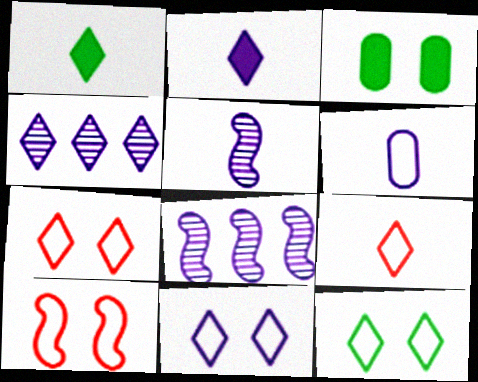[[1, 4, 7], 
[2, 4, 11], 
[2, 5, 6], 
[3, 8, 9], 
[7, 11, 12]]